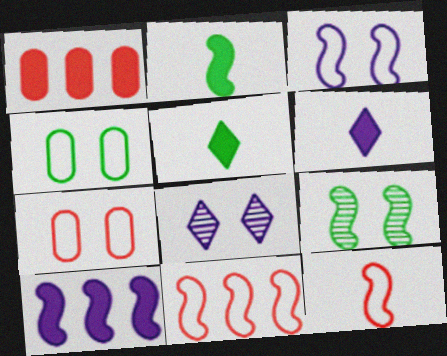[[9, 10, 12]]